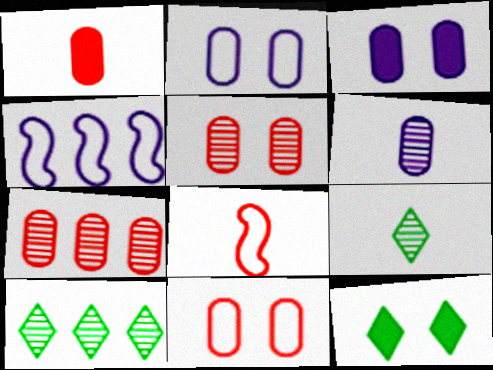[[1, 7, 11], 
[3, 8, 10]]